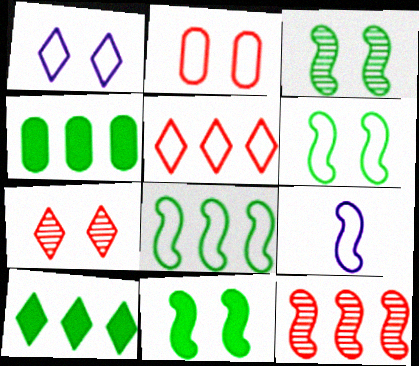[[1, 2, 6], 
[3, 6, 11], 
[4, 7, 9], 
[9, 11, 12]]